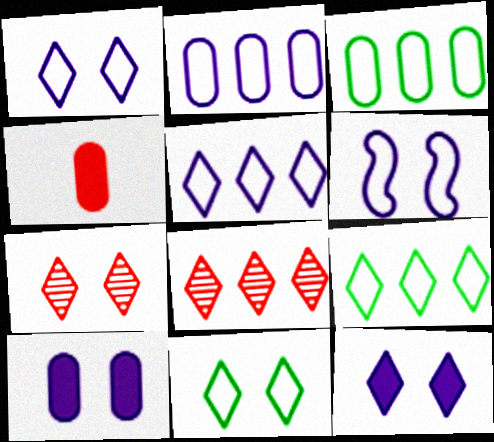[[7, 11, 12]]